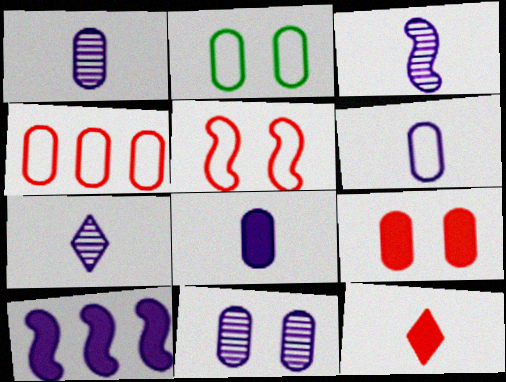[[1, 3, 7], 
[1, 6, 8], 
[2, 4, 6], 
[2, 9, 11]]